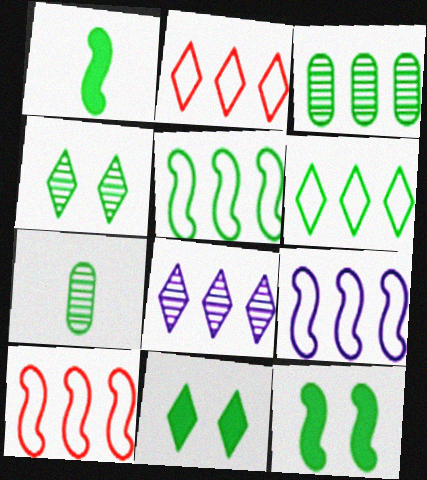[[5, 7, 11], 
[5, 9, 10], 
[6, 7, 12]]